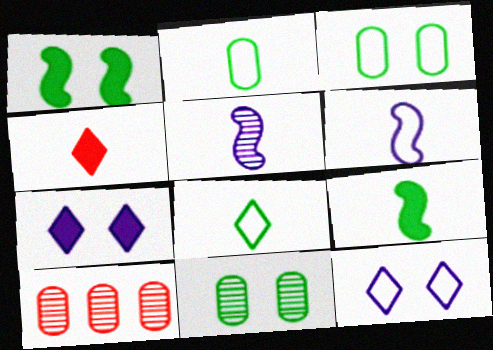[[2, 4, 5], 
[9, 10, 12]]